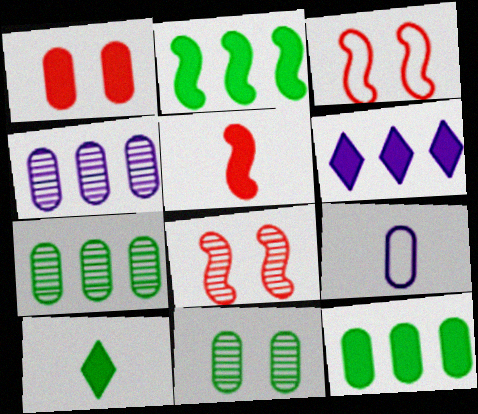[[1, 7, 9], 
[3, 4, 10]]